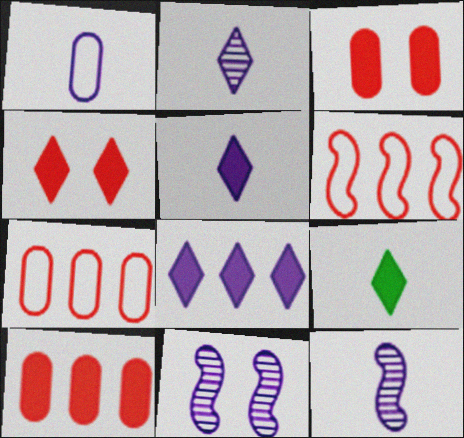[[1, 5, 12], 
[1, 8, 11], 
[4, 8, 9], 
[7, 9, 11]]